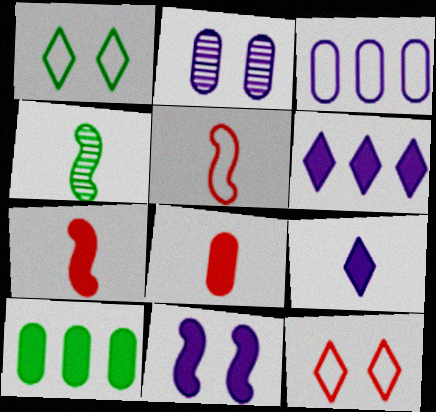[[1, 3, 5], 
[1, 4, 10]]